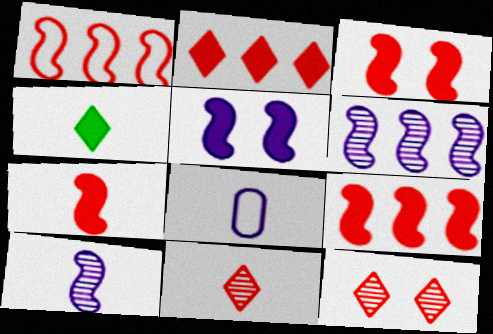[[3, 7, 9]]